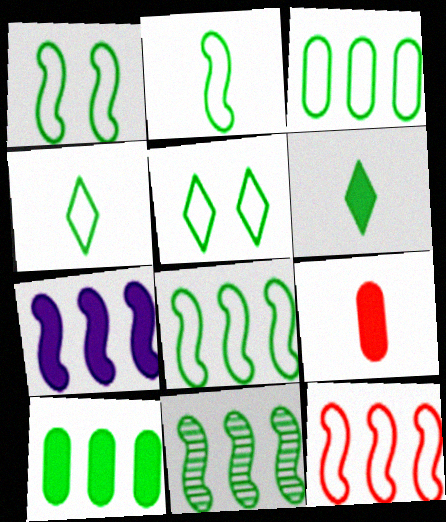[[1, 2, 8], 
[1, 3, 4], 
[2, 3, 5], 
[7, 11, 12]]